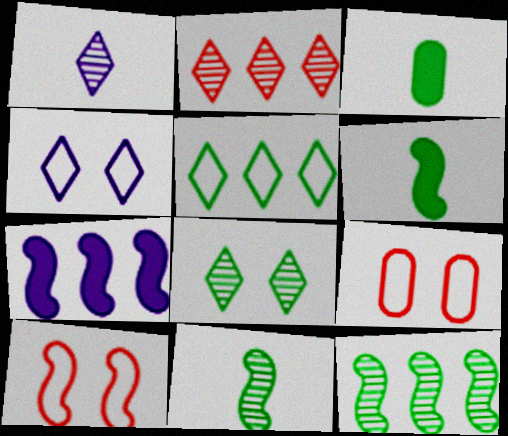[[1, 2, 8], 
[7, 10, 11]]